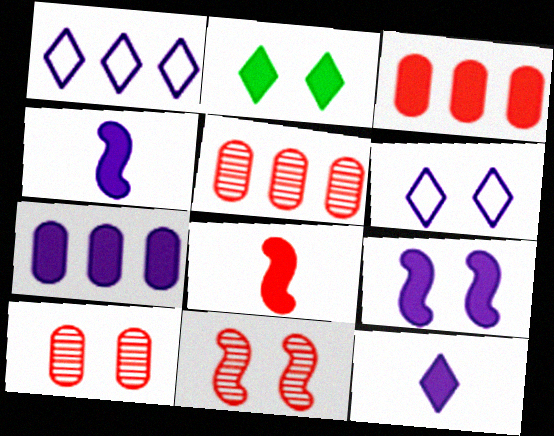[[2, 3, 4], 
[2, 7, 8], 
[7, 9, 12]]